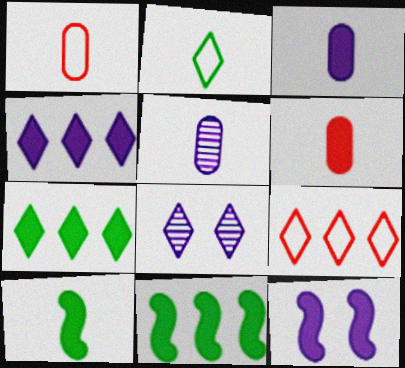[[1, 8, 11], 
[3, 4, 12], 
[6, 7, 12]]